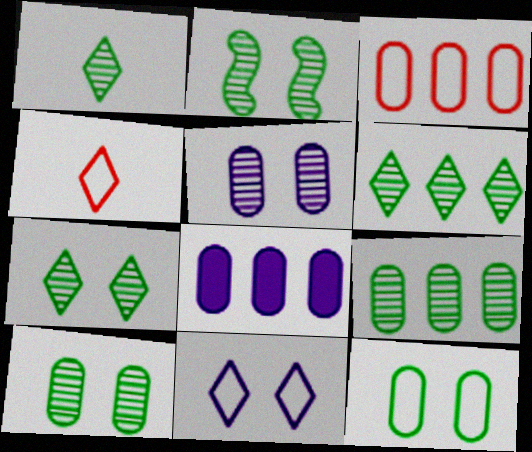[[1, 2, 9], 
[1, 6, 7], 
[2, 4, 8], 
[2, 7, 10], 
[3, 8, 9]]